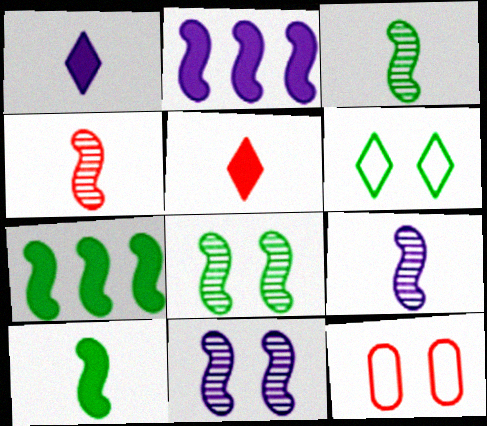[[3, 4, 9]]